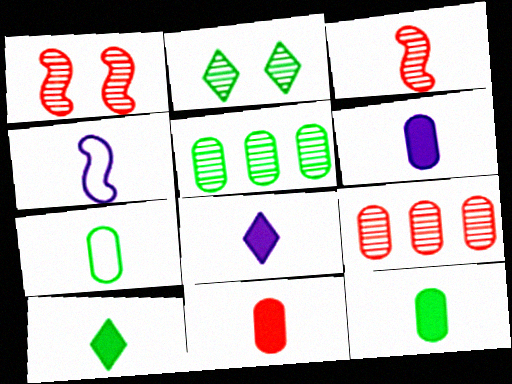[[3, 7, 8], 
[6, 11, 12]]